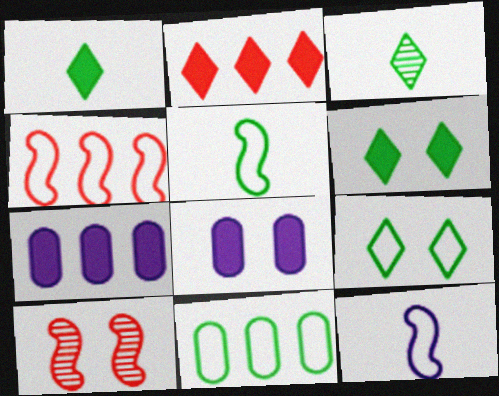[[3, 4, 8], 
[5, 9, 11], 
[8, 9, 10]]